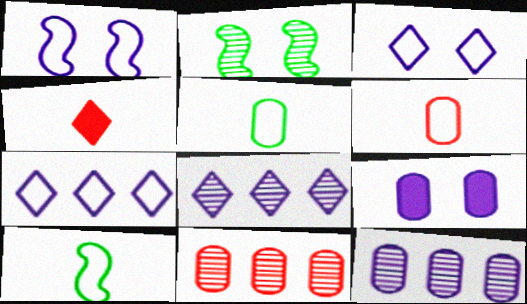[[5, 9, 11]]